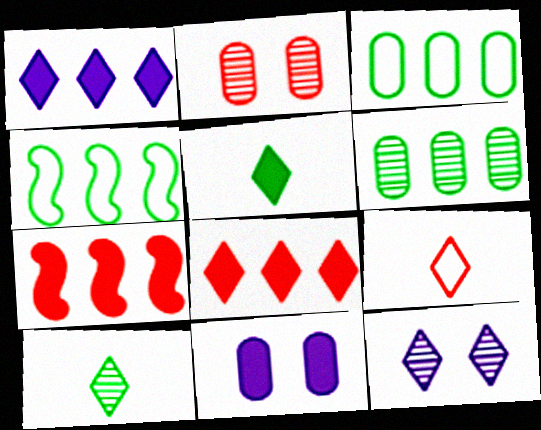[[2, 7, 9], 
[5, 7, 11]]